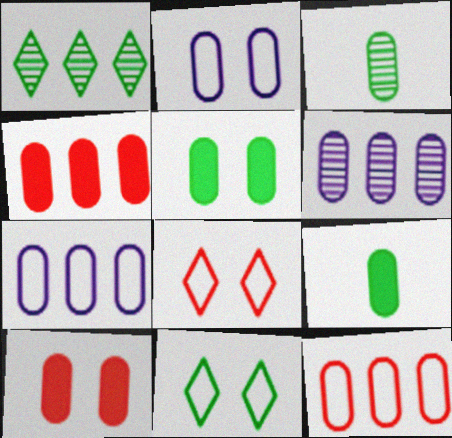[[2, 3, 4], 
[3, 7, 10]]